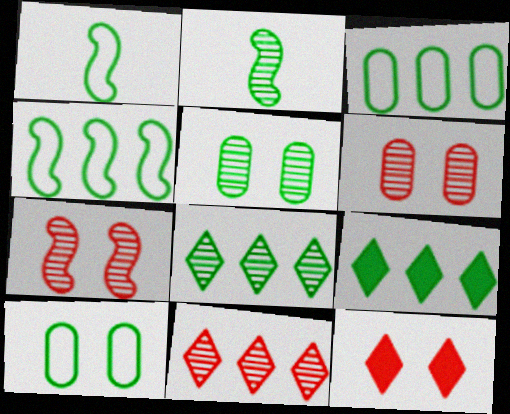[[1, 5, 9], 
[2, 5, 8], 
[2, 9, 10]]